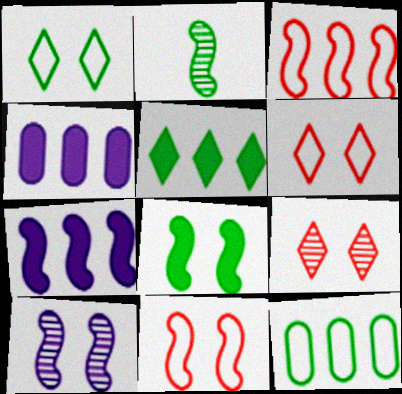[[2, 4, 6], 
[2, 7, 11], 
[8, 10, 11]]